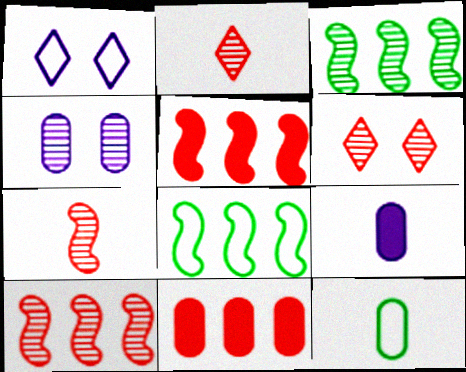[[2, 3, 4], 
[4, 11, 12], 
[6, 8, 9]]